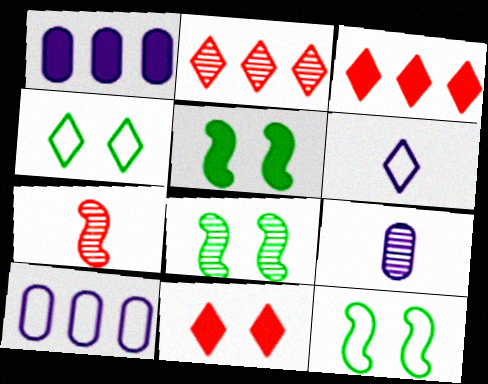[[1, 4, 7], 
[2, 8, 9], 
[3, 9, 12], 
[5, 8, 12]]